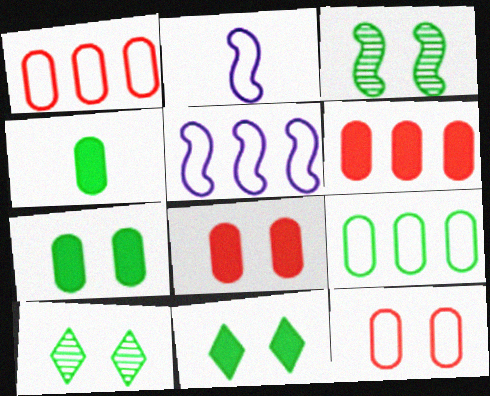[[2, 6, 10]]